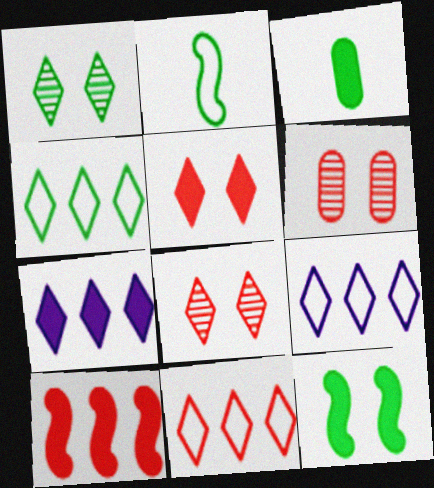[[2, 6, 7], 
[4, 9, 11]]